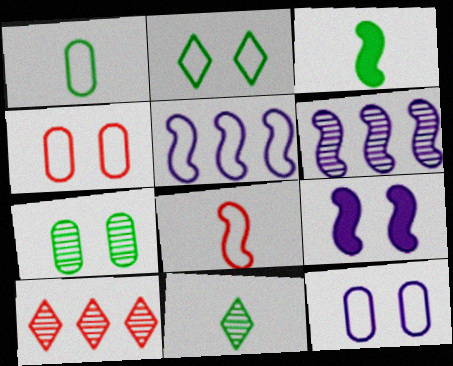[[1, 3, 11], 
[1, 9, 10], 
[3, 10, 12]]